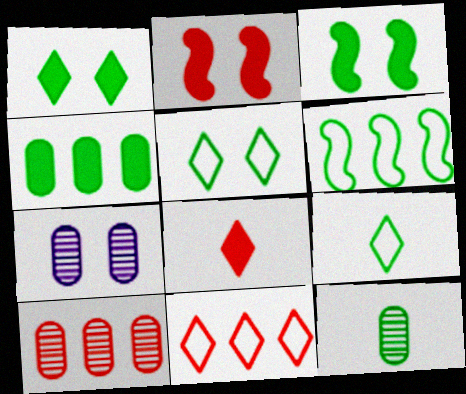[[1, 6, 12], 
[2, 5, 7], 
[6, 7, 8], 
[7, 10, 12]]